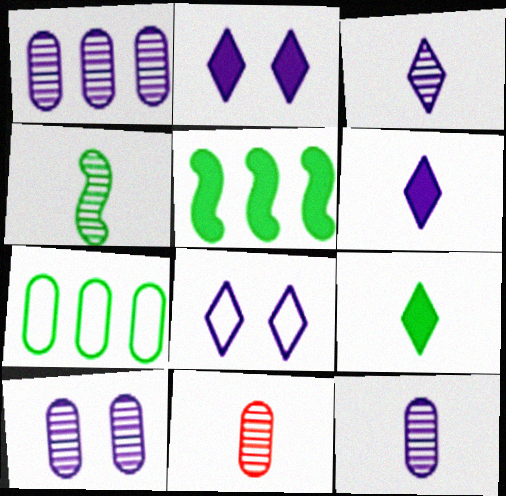[[1, 10, 12], 
[3, 4, 11], 
[5, 8, 11]]